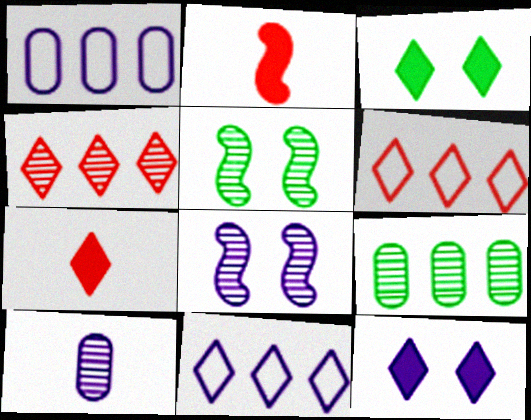[[1, 5, 7], 
[4, 5, 10]]